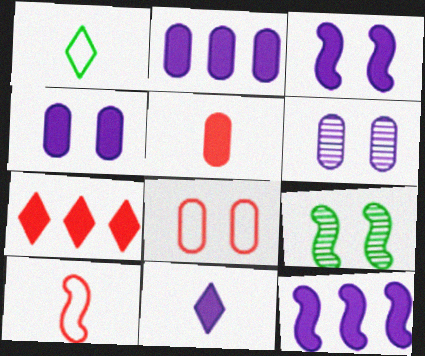[[2, 3, 11], 
[4, 11, 12], 
[9, 10, 12]]